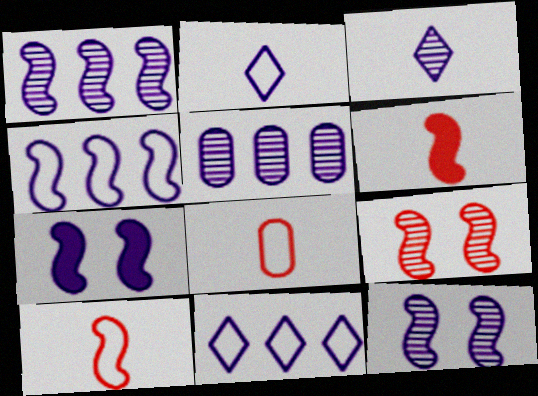[[2, 5, 7], 
[3, 5, 12]]